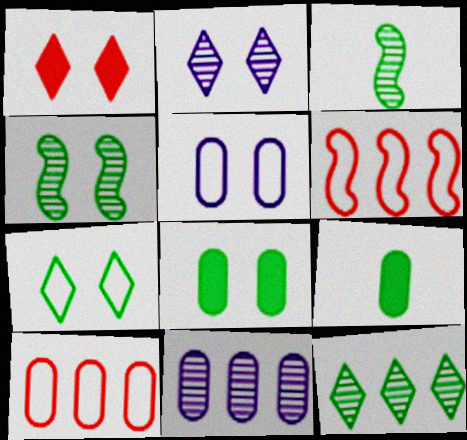[[1, 2, 7], 
[1, 4, 5], 
[2, 6, 9], 
[4, 7, 8]]